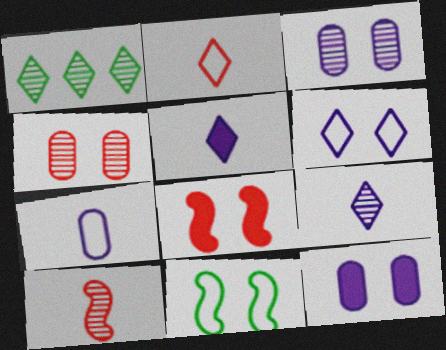[[1, 3, 10], 
[1, 7, 8]]